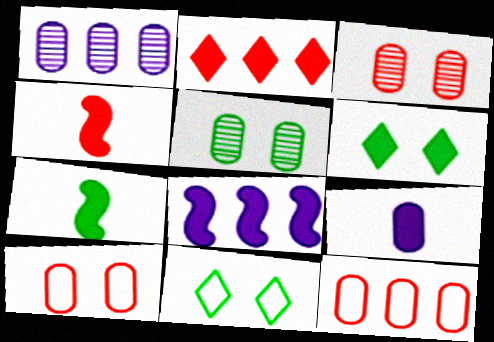[[1, 4, 11], 
[5, 9, 12]]